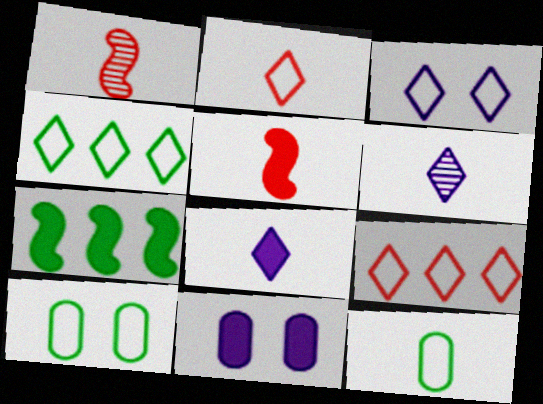[[1, 4, 11], 
[1, 8, 12], 
[2, 3, 4], 
[5, 6, 12]]